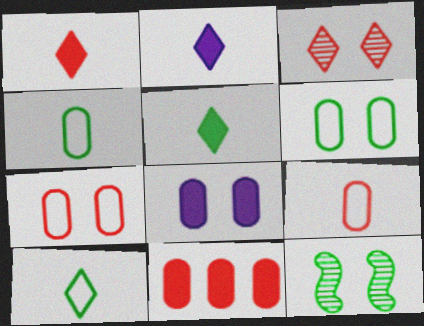[[1, 2, 5]]